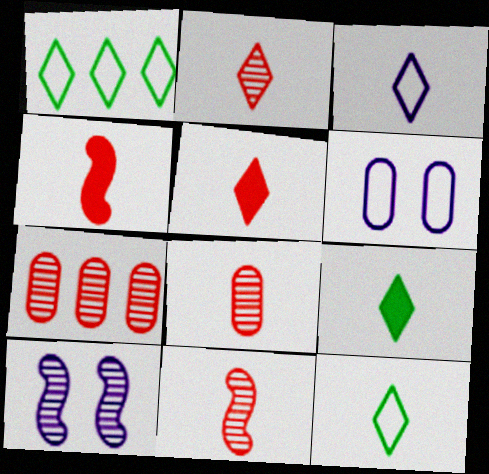[[2, 3, 9], 
[2, 8, 11]]